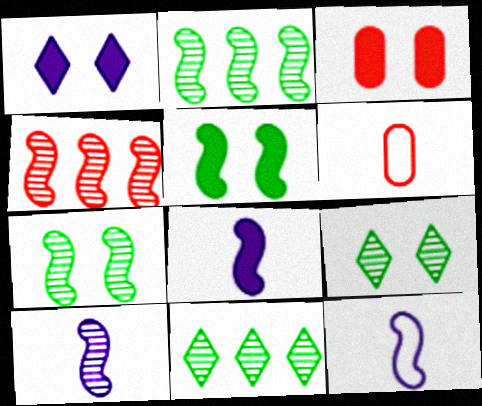[[1, 2, 6], 
[1, 3, 5], 
[3, 11, 12], 
[4, 5, 12], 
[4, 7, 10], 
[8, 10, 12]]